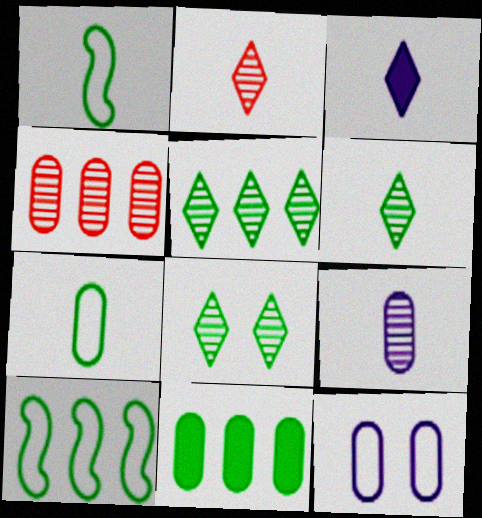[[1, 8, 11], 
[5, 6, 8], 
[5, 10, 11]]